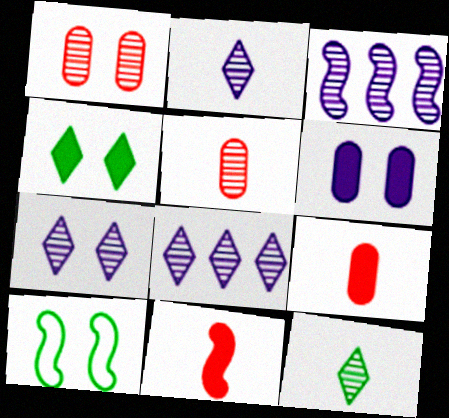[[1, 3, 12], 
[2, 7, 8], 
[3, 10, 11], 
[8, 9, 10]]